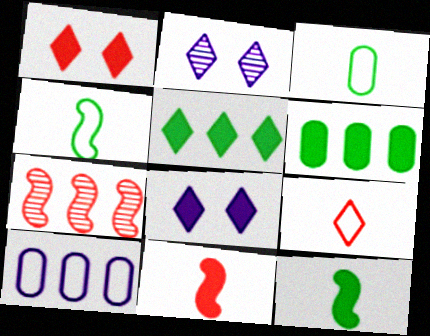[[2, 5, 9], 
[3, 7, 8], 
[5, 7, 10], 
[6, 8, 11]]